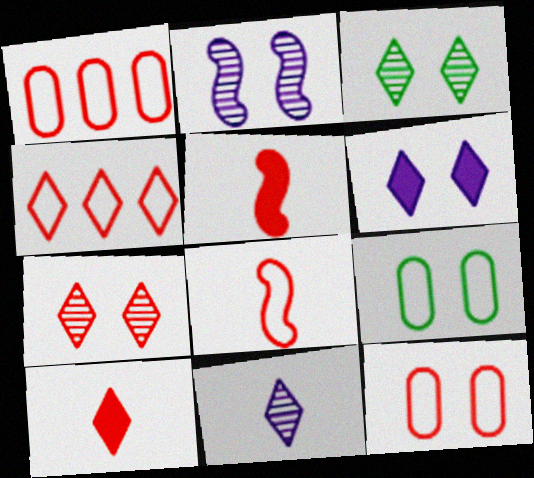[[1, 5, 7], 
[4, 7, 10], 
[4, 8, 12]]